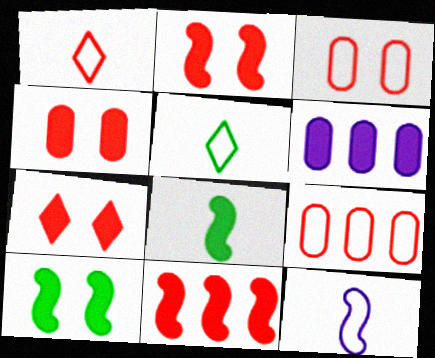[[2, 4, 7], 
[6, 7, 8]]